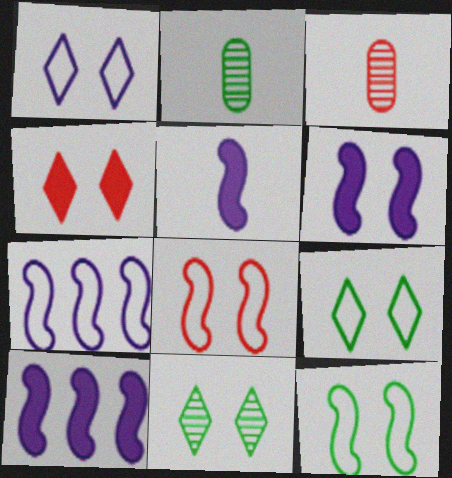[[1, 4, 11], 
[2, 4, 7], 
[3, 9, 10], 
[5, 6, 10]]